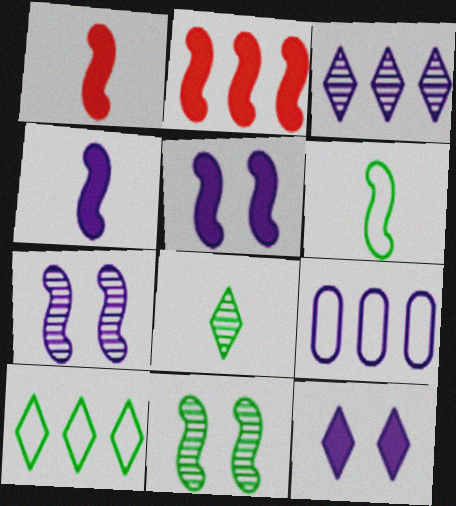[[2, 6, 7]]